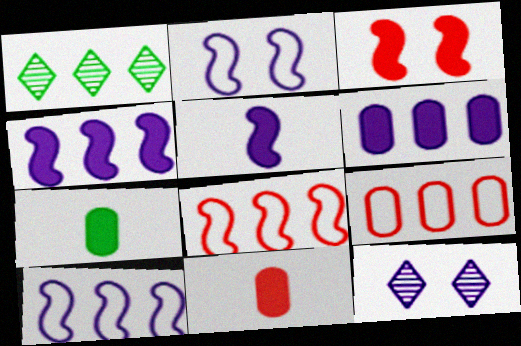[[1, 2, 11], 
[1, 4, 9], 
[1, 6, 8], 
[7, 8, 12]]